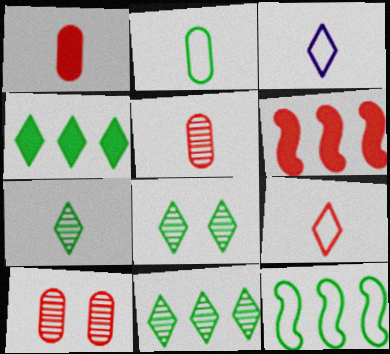[[6, 9, 10], 
[7, 8, 11]]